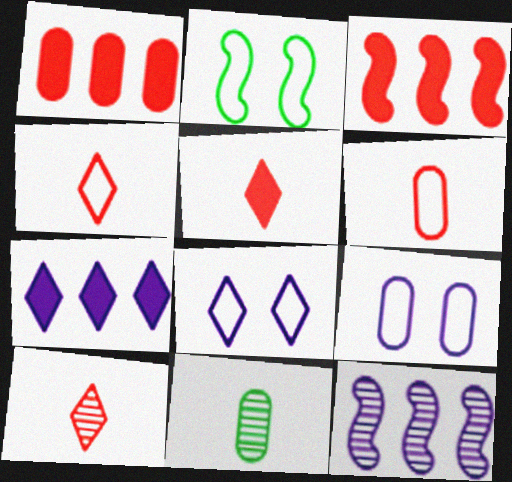[[1, 9, 11], 
[3, 8, 11], 
[4, 5, 10]]